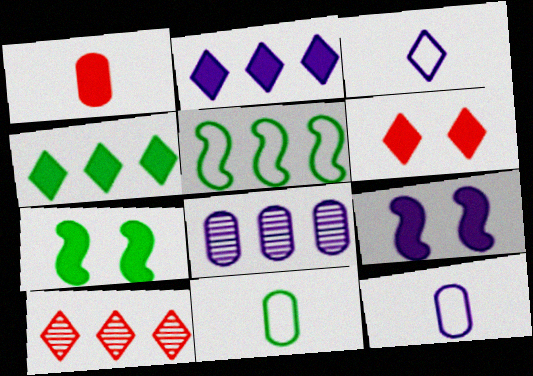[[1, 2, 7], 
[1, 4, 9], 
[3, 8, 9], 
[7, 10, 12], 
[9, 10, 11]]